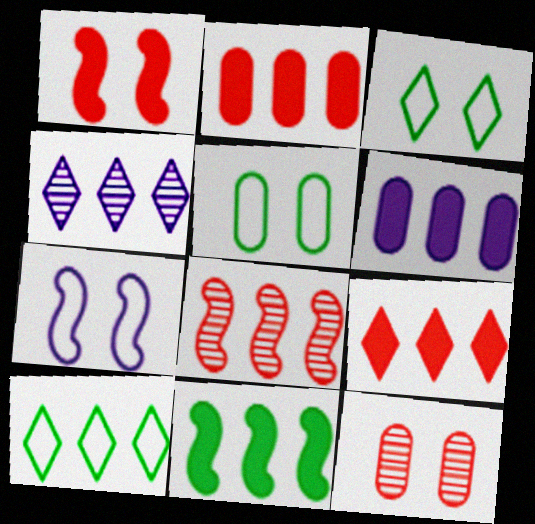[[4, 9, 10], 
[6, 8, 10], 
[6, 9, 11]]